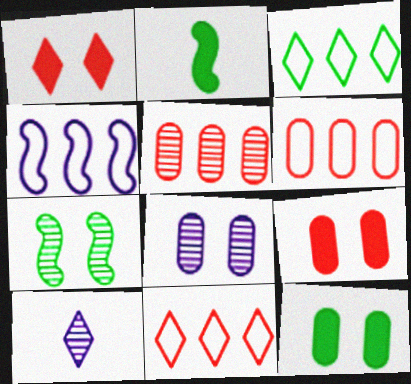[[1, 3, 10], 
[2, 8, 11], 
[3, 4, 6], 
[5, 7, 10]]